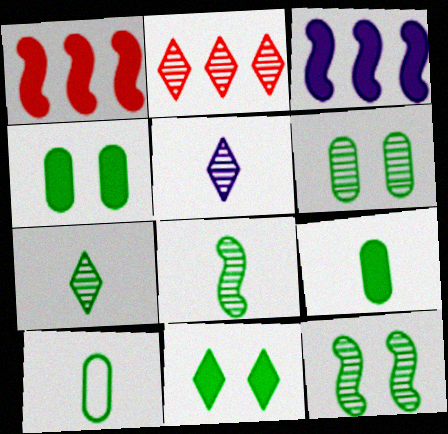[]